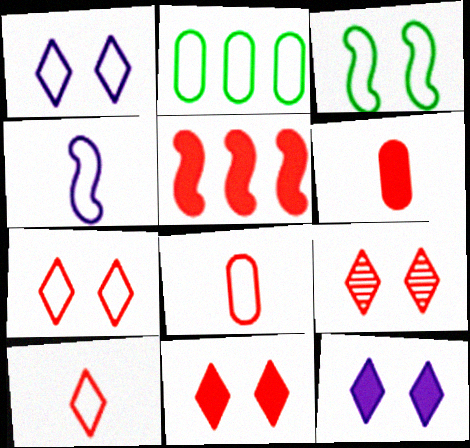[[2, 4, 7], 
[5, 6, 11], 
[5, 8, 9], 
[7, 9, 11]]